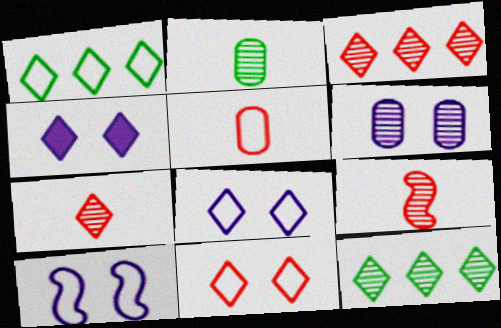[[1, 4, 7], 
[1, 5, 10], 
[4, 6, 10], 
[6, 9, 12]]